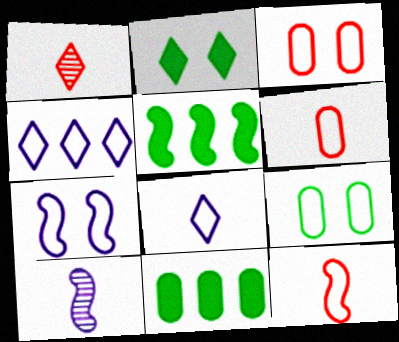[[1, 2, 4], 
[1, 7, 11], 
[4, 9, 12]]